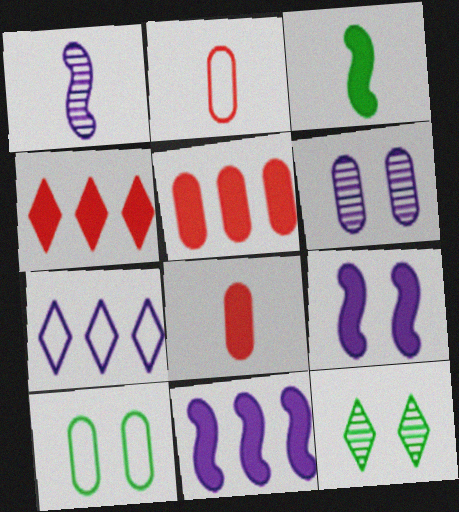[[1, 4, 10], 
[2, 11, 12]]